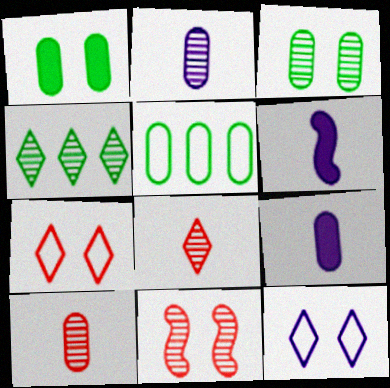[[1, 11, 12], 
[2, 4, 11]]